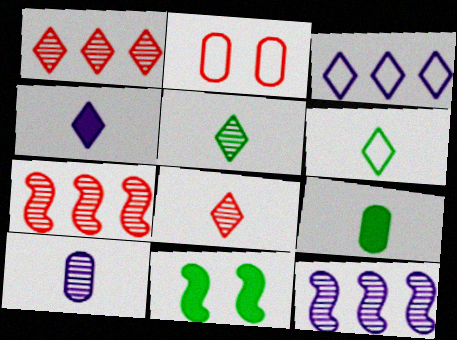[[4, 6, 8]]